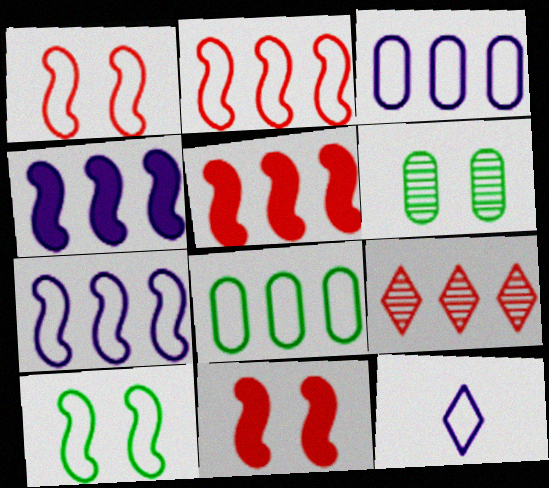[[1, 8, 12], 
[4, 8, 9], 
[5, 6, 12]]